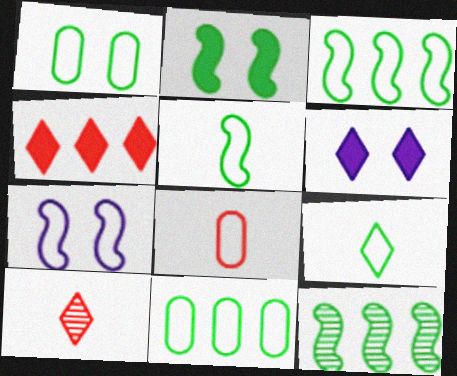[[1, 3, 9], 
[2, 5, 12], 
[6, 8, 12]]